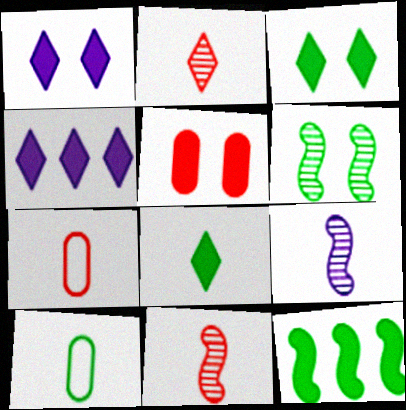[[4, 6, 7], 
[7, 8, 9]]